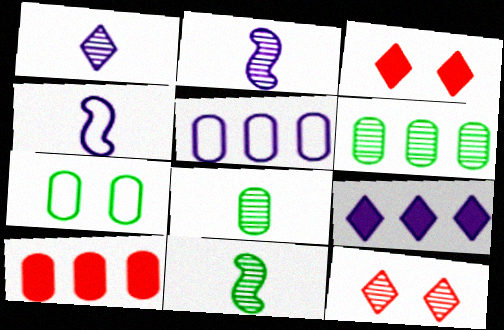[[2, 6, 12], 
[3, 4, 6], 
[3, 5, 11], 
[5, 6, 10]]